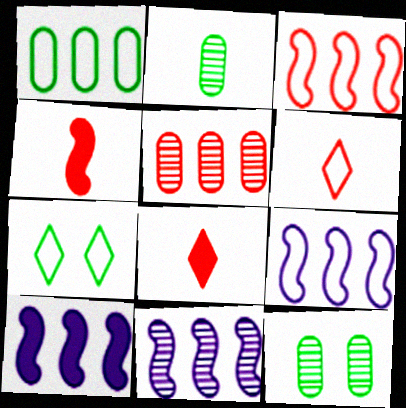[[6, 10, 12], 
[8, 9, 12], 
[9, 10, 11]]